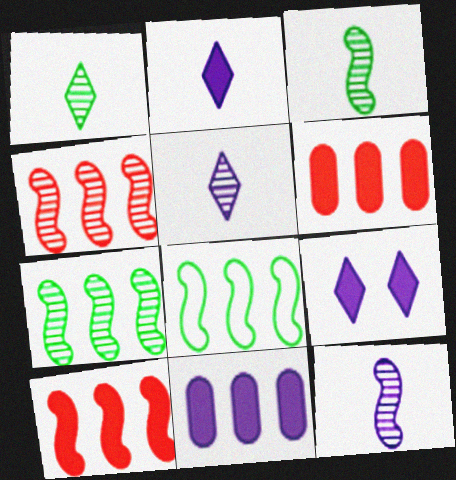[]